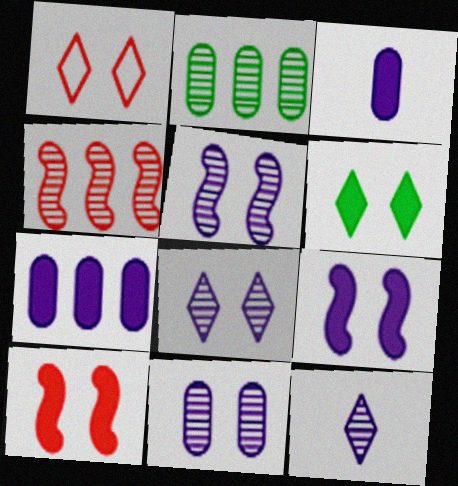[[1, 6, 8], 
[5, 8, 11]]